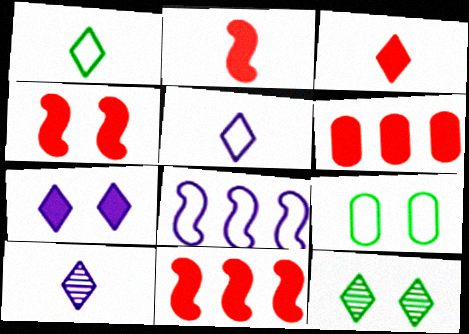[[1, 3, 10], 
[2, 4, 11], 
[3, 4, 6], 
[9, 10, 11]]